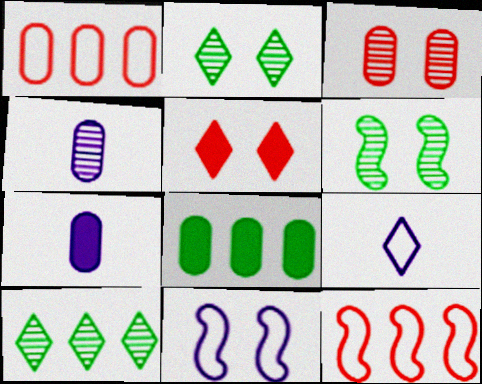[[2, 7, 12], 
[5, 9, 10]]